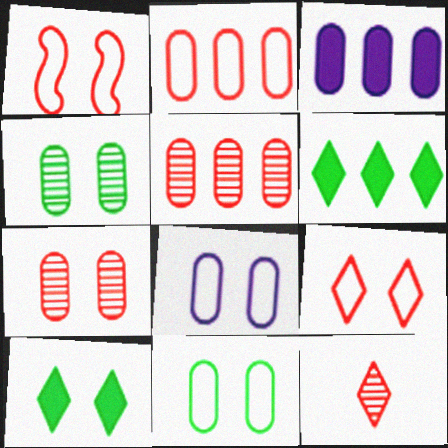[]